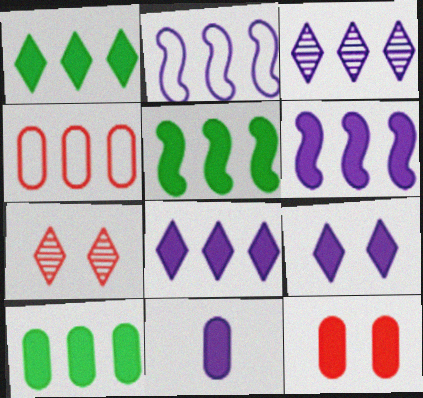[[1, 5, 10], 
[3, 4, 5], 
[6, 9, 11], 
[10, 11, 12]]